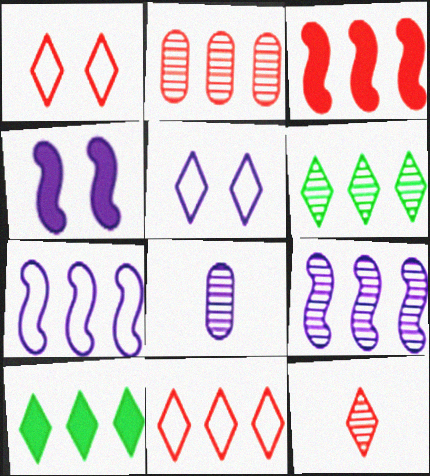[[2, 3, 11], 
[2, 6, 9], 
[2, 7, 10], 
[5, 10, 12]]